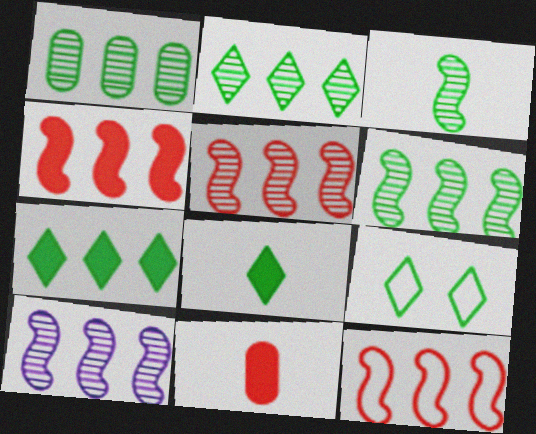[[1, 2, 6], 
[2, 8, 9], 
[4, 5, 12], 
[5, 6, 10], 
[9, 10, 11]]